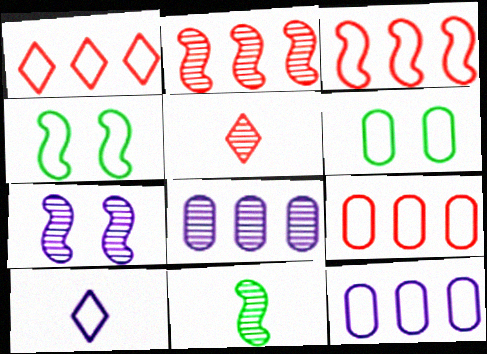[[1, 3, 9], 
[2, 7, 11], 
[3, 6, 10], 
[4, 9, 10]]